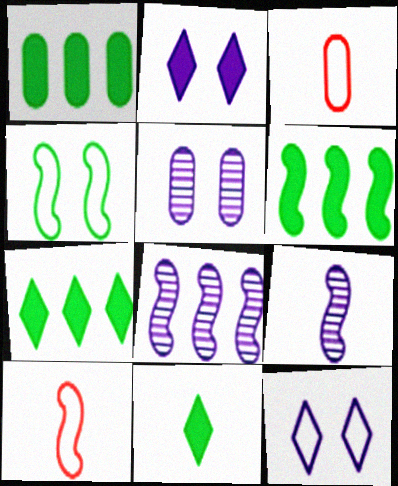[[1, 3, 5], 
[1, 6, 7], 
[3, 9, 11], 
[5, 7, 10]]